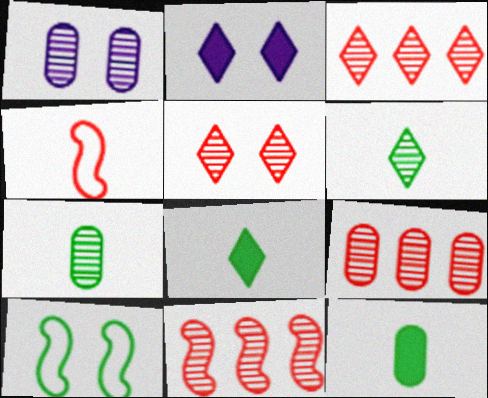[[1, 6, 11], 
[1, 7, 9], 
[3, 9, 11]]